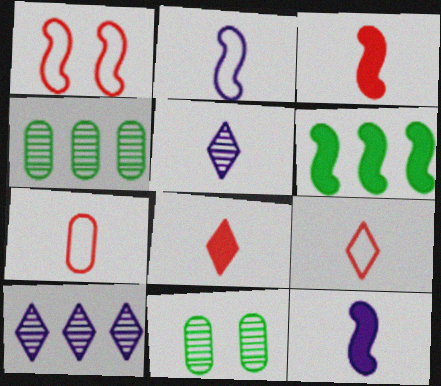[]